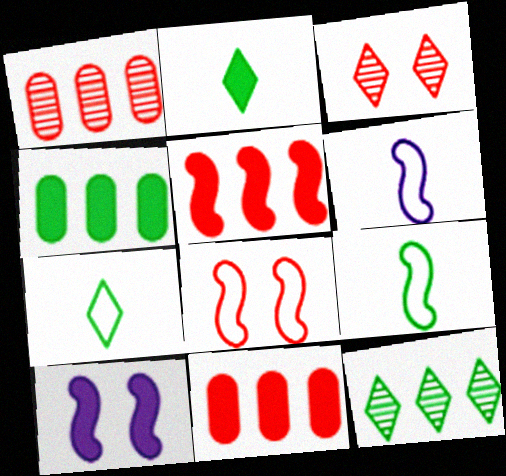[[1, 7, 10], 
[2, 10, 11], 
[3, 4, 6]]